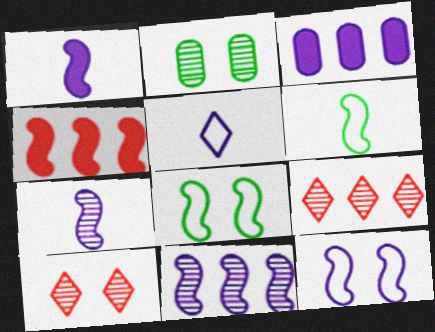[[1, 11, 12], 
[2, 4, 5], 
[2, 7, 9], 
[3, 6, 10], 
[4, 7, 8]]